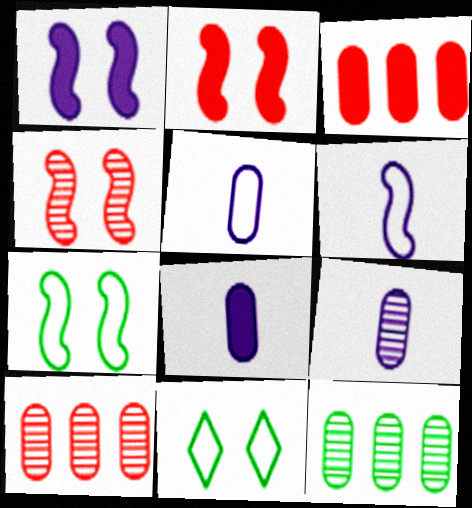[[1, 4, 7], 
[5, 8, 9]]